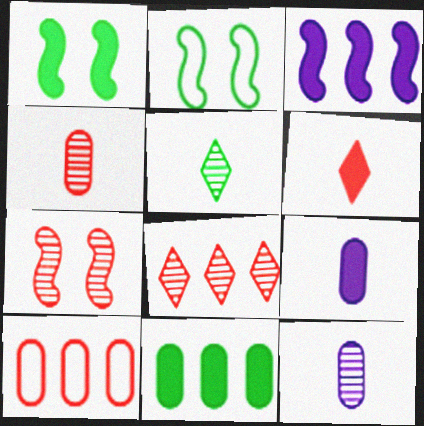[[2, 5, 11], 
[2, 8, 9], 
[4, 7, 8], 
[6, 7, 10]]